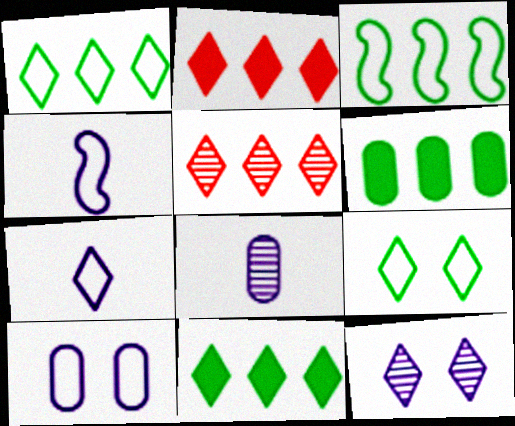[]